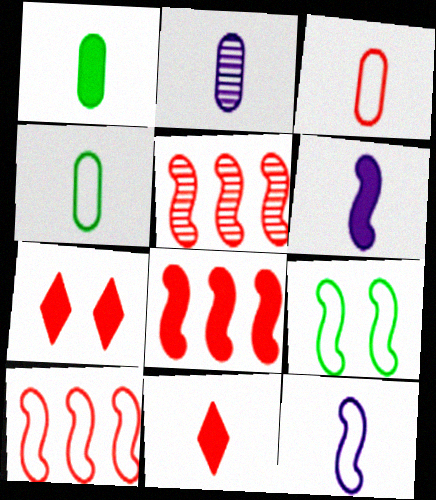[[1, 2, 3], 
[1, 6, 11], 
[3, 5, 7], 
[5, 6, 9], 
[5, 8, 10], 
[9, 10, 12]]